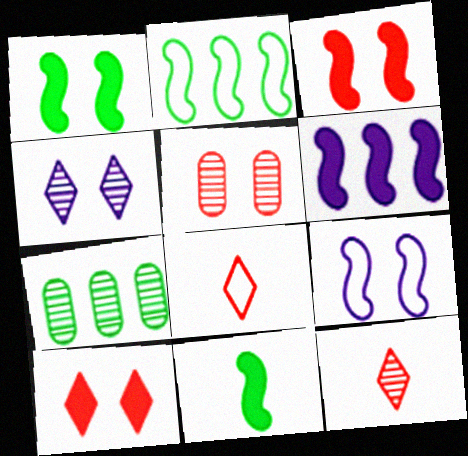[[3, 6, 11]]